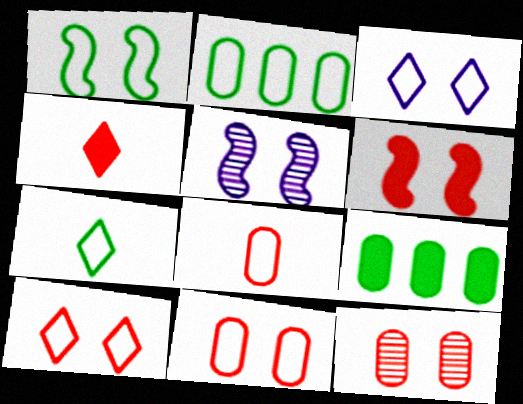[[1, 2, 7], 
[1, 3, 11], 
[1, 5, 6], 
[2, 4, 5], 
[6, 10, 12]]